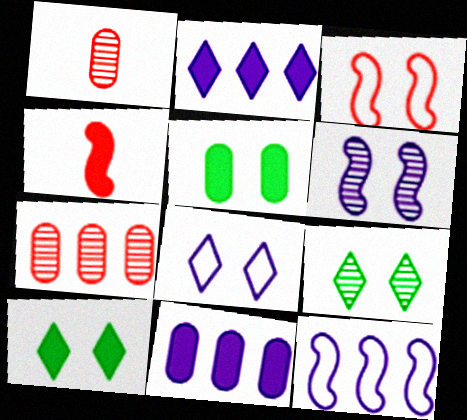[[1, 10, 12], 
[2, 4, 5], 
[4, 10, 11]]